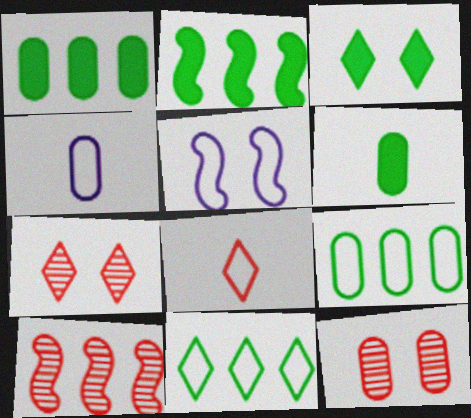[[1, 4, 12], 
[2, 3, 6], 
[2, 4, 7], 
[3, 4, 10], 
[3, 5, 12], 
[5, 8, 9]]